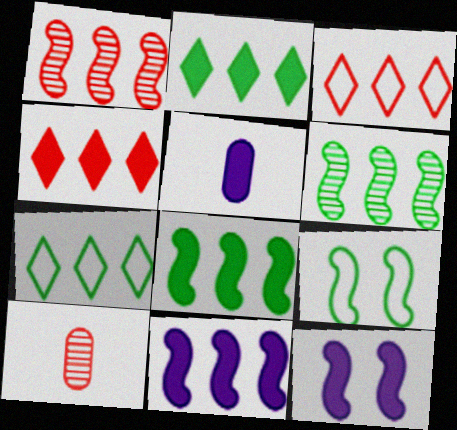[[7, 10, 12]]